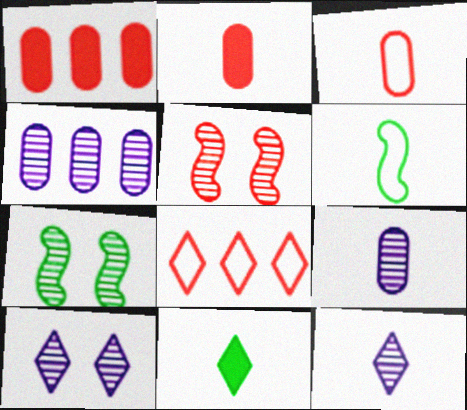[[1, 6, 10], 
[2, 5, 8], 
[2, 6, 12], 
[8, 10, 11]]